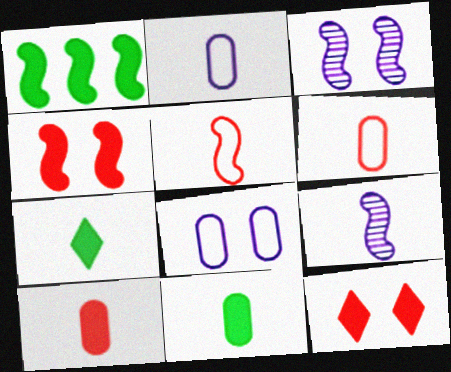[[1, 3, 5], 
[6, 7, 9]]